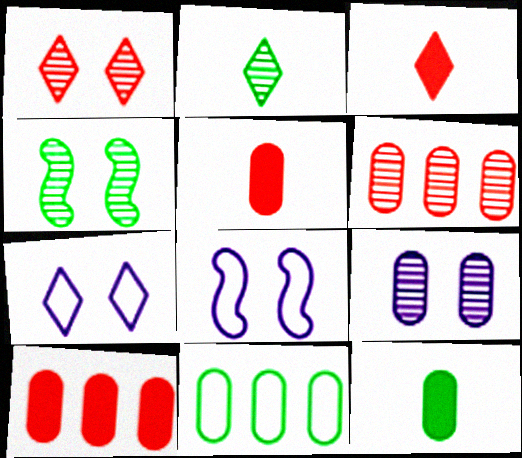[[1, 4, 9], 
[2, 8, 10], 
[5, 9, 11]]